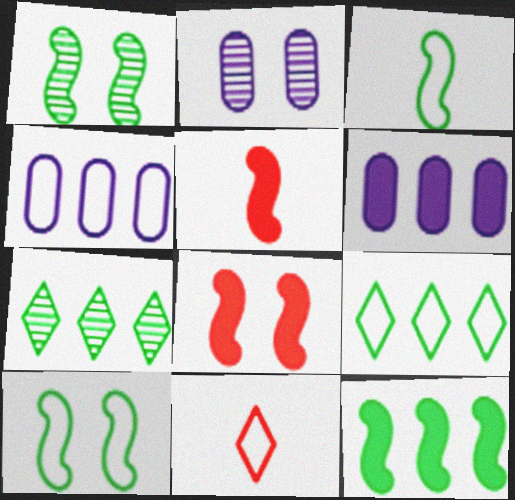[[1, 3, 12], 
[1, 6, 11], 
[2, 5, 9], 
[2, 11, 12], 
[4, 10, 11]]